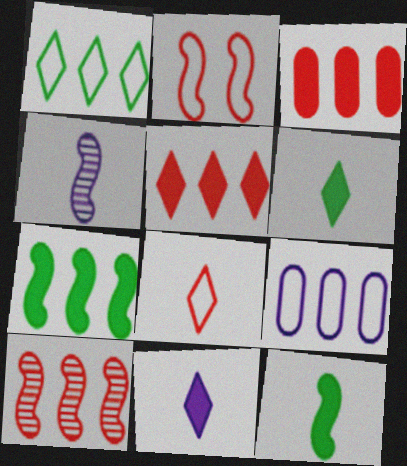[[2, 4, 7]]